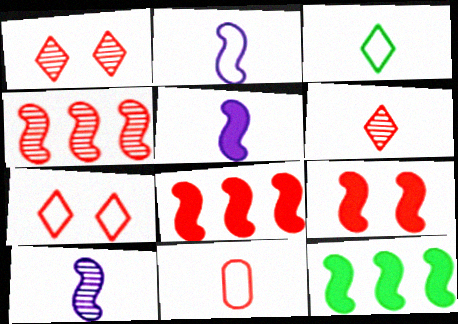[[1, 8, 11], 
[2, 3, 11], 
[2, 5, 10], 
[5, 9, 12]]